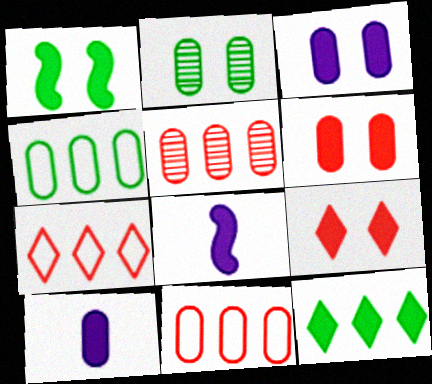[[1, 3, 9], 
[2, 7, 8], 
[2, 10, 11], 
[6, 8, 12]]